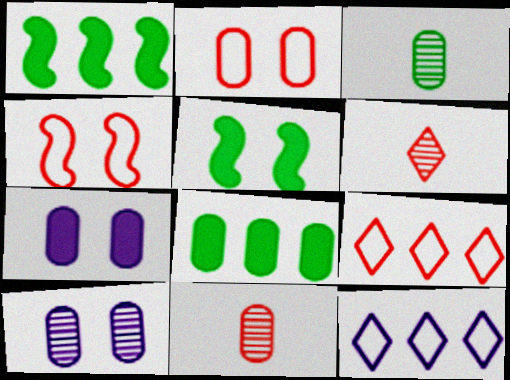[[5, 11, 12]]